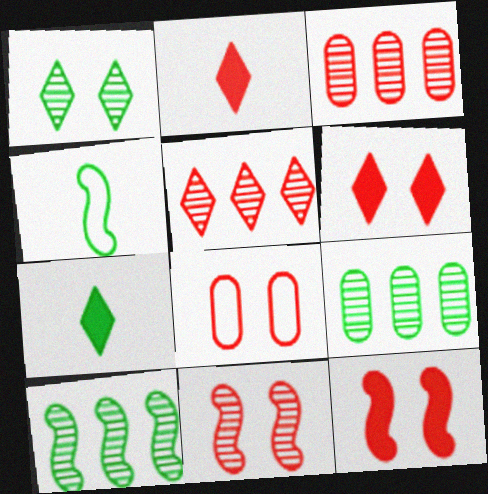[[6, 8, 11]]